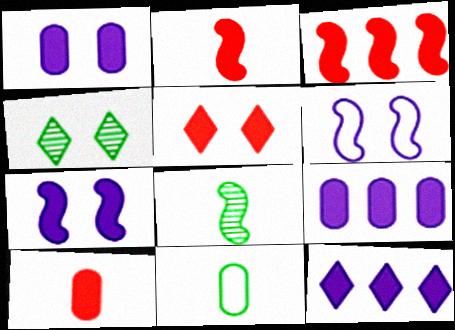[[3, 5, 10], 
[3, 6, 8]]